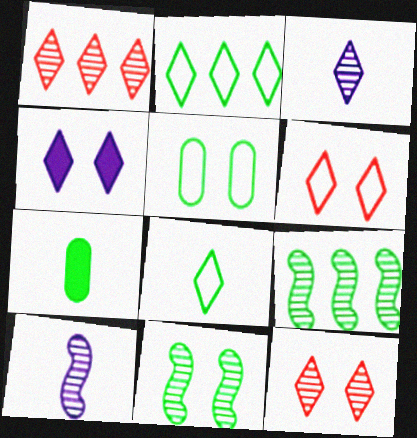[[1, 4, 8], 
[2, 7, 11]]